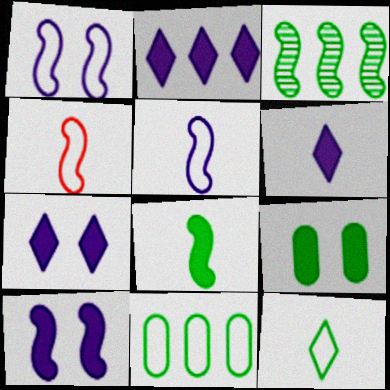[[2, 6, 7], 
[3, 4, 10], 
[3, 9, 12]]